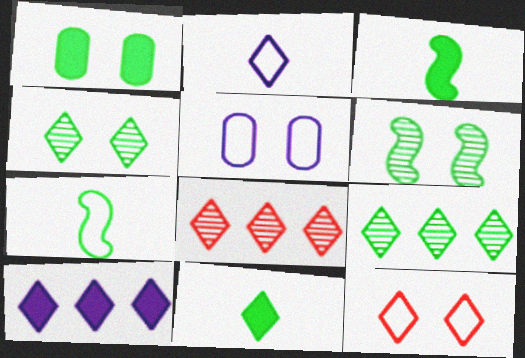[[1, 7, 9], 
[3, 5, 8]]